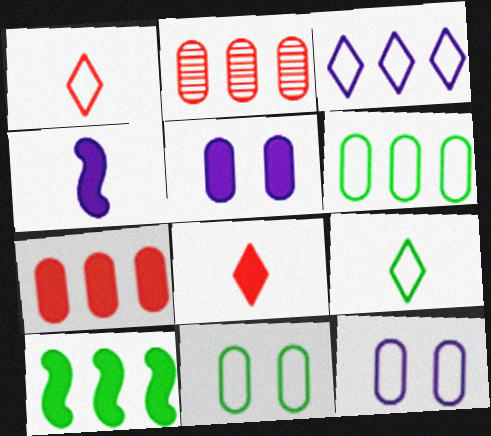[[2, 3, 10], 
[5, 8, 10]]